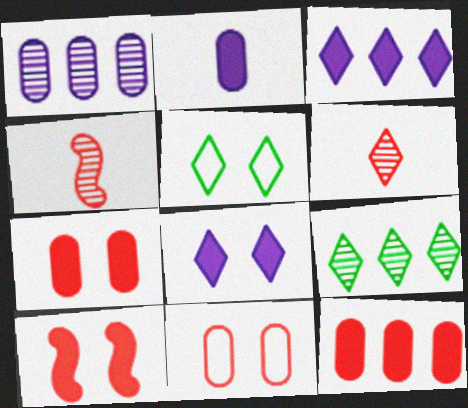[[3, 5, 6]]